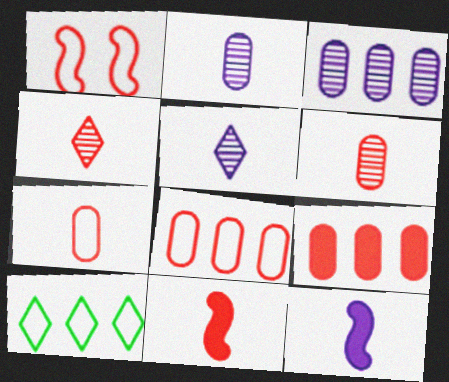[[1, 4, 9], 
[4, 7, 11]]